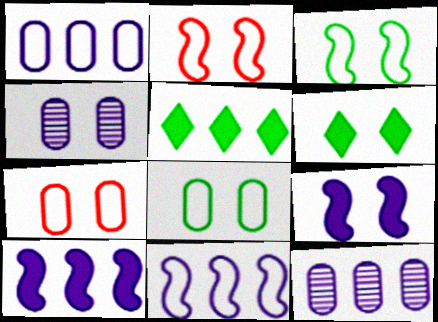[[2, 4, 6]]